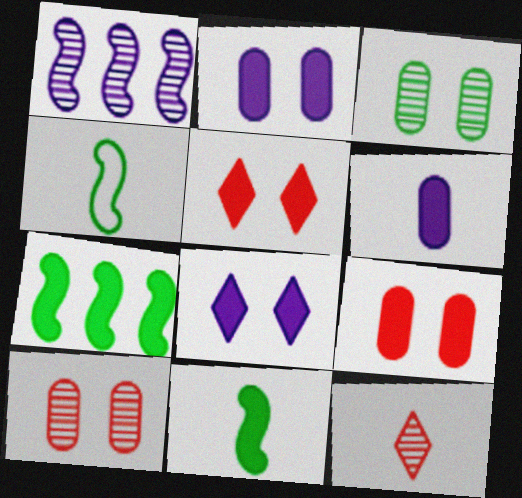[[1, 3, 12], 
[4, 6, 12], 
[5, 6, 7]]